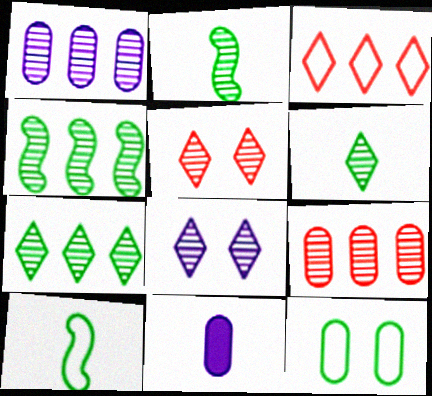[[1, 2, 5], 
[2, 8, 9], 
[9, 11, 12]]